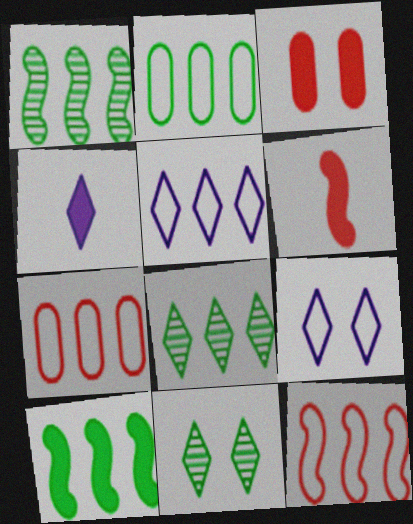[[2, 5, 12], 
[2, 8, 10], 
[3, 4, 10]]